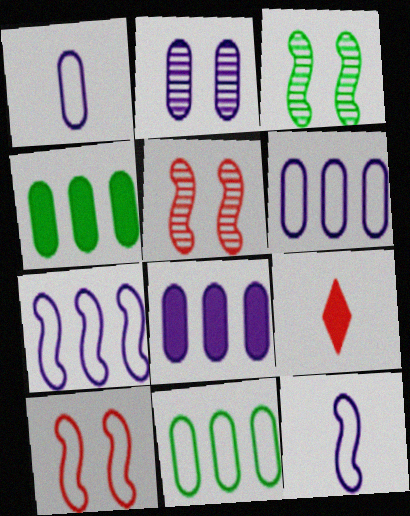[[1, 2, 8], 
[3, 6, 9]]